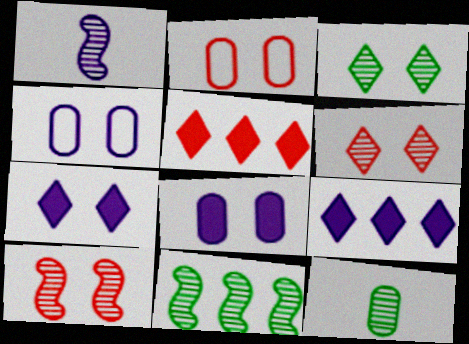[[1, 4, 9], 
[1, 10, 11], 
[3, 11, 12]]